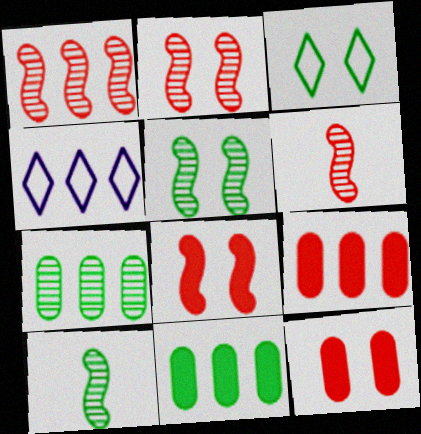[[1, 2, 6], 
[1, 4, 11], 
[3, 10, 11], 
[4, 10, 12]]